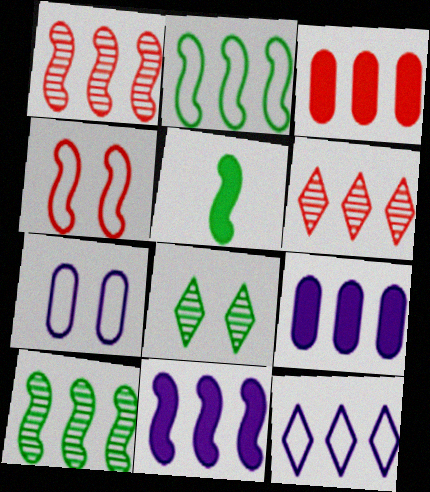[[1, 2, 11], 
[2, 6, 9], 
[3, 10, 12], 
[5, 6, 7]]